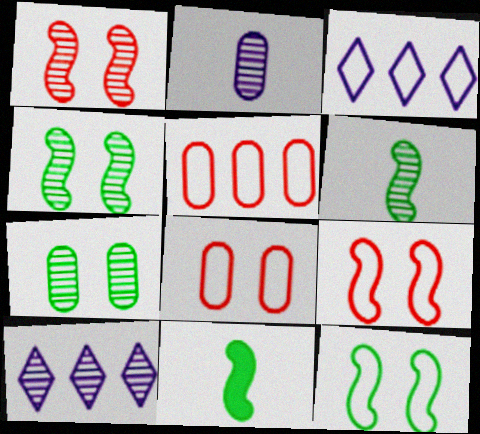[[8, 10, 11]]